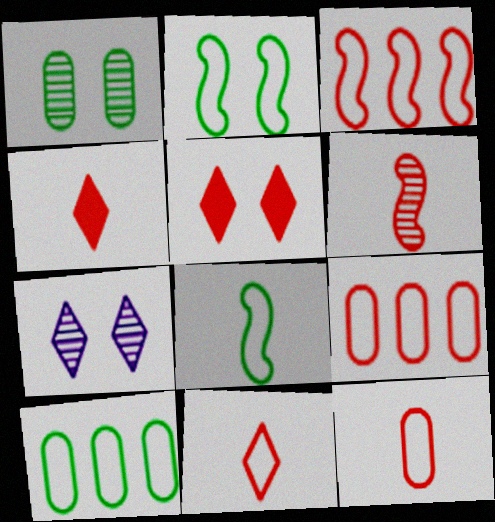[[4, 6, 12], 
[5, 6, 9]]